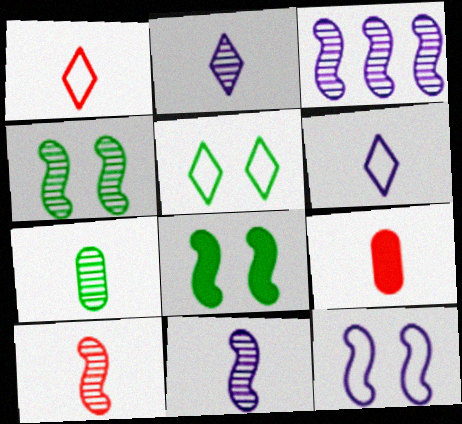[[1, 9, 10], 
[2, 7, 10], 
[3, 4, 10], 
[3, 5, 9]]